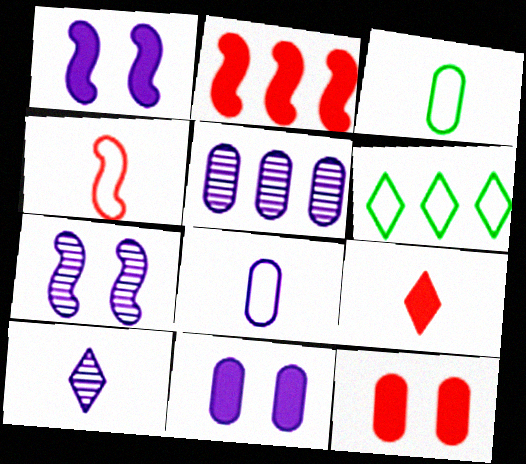[[2, 5, 6], 
[2, 9, 12], 
[3, 5, 12], 
[5, 7, 10], 
[5, 8, 11]]